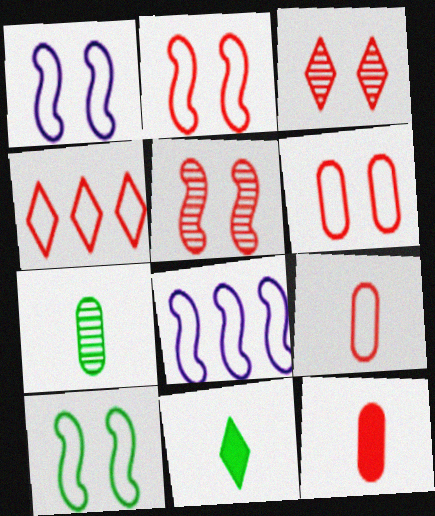[[1, 2, 10], 
[2, 4, 9], 
[4, 5, 12]]